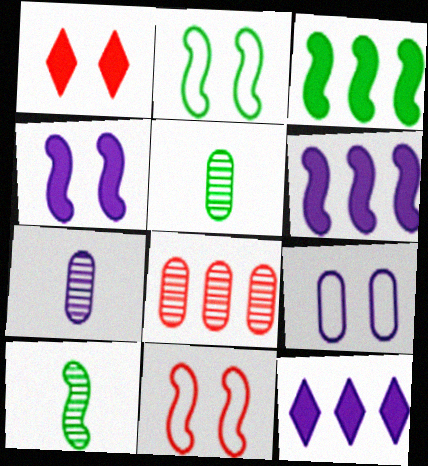[[2, 3, 10], 
[5, 11, 12], 
[6, 10, 11]]